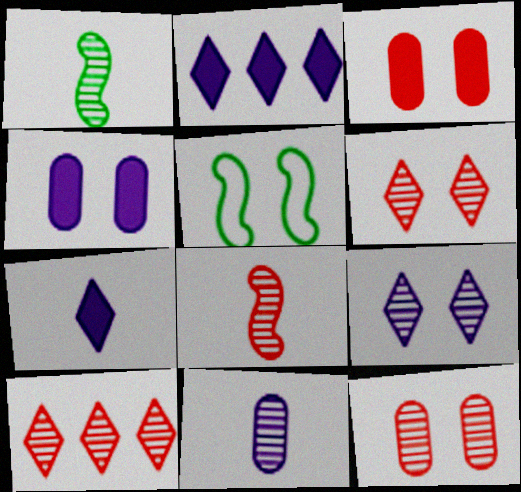[[3, 5, 9], 
[4, 5, 6], 
[8, 10, 12]]